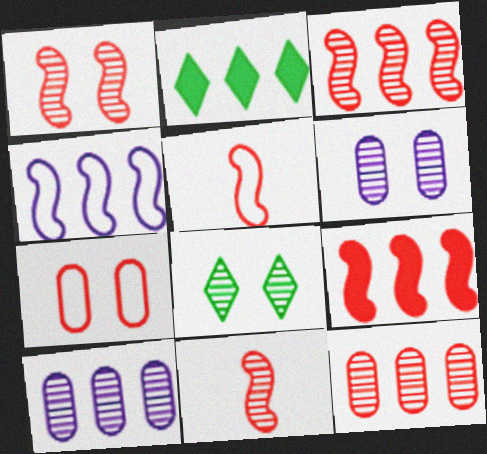[[1, 3, 11], 
[1, 5, 9], 
[1, 6, 8], 
[2, 4, 12], 
[2, 5, 6], 
[8, 10, 11]]